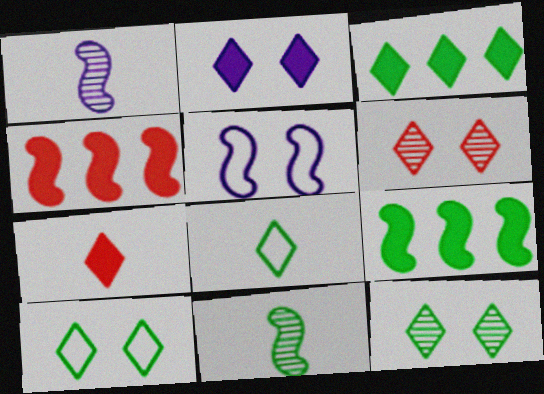[[2, 3, 7], 
[2, 6, 10], 
[3, 8, 12], 
[4, 5, 11]]